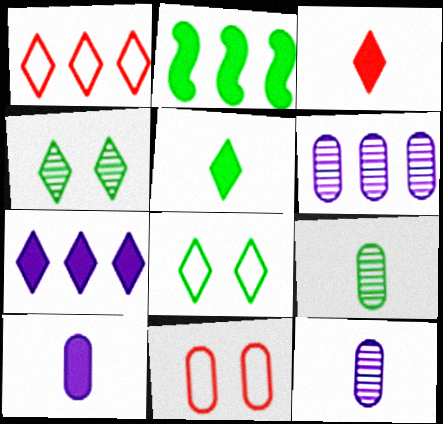[[1, 2, 6], 
[2, 8, 9]]